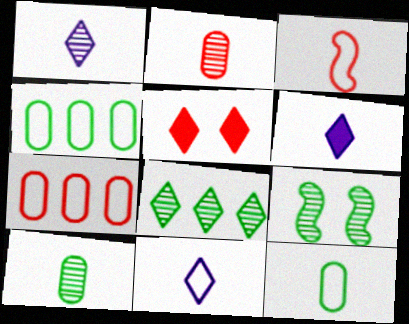[[1, 6, 11], 
[3, 6, 10], 
[3, 11, 12], 
[5, 8, 11], 
[6, 7, 9], 
[8, 9, 10]]